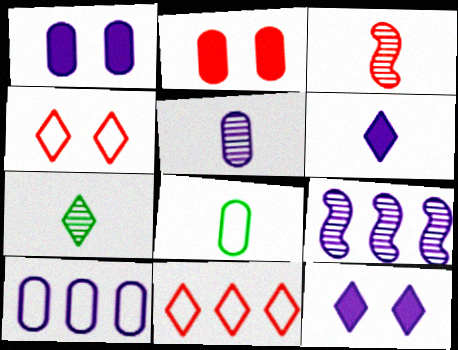[[1, 5, 10], 
[2, 3, 11], 
[3, 5, 7], 
[3, 6, 8], 
[7, 11, 12]]